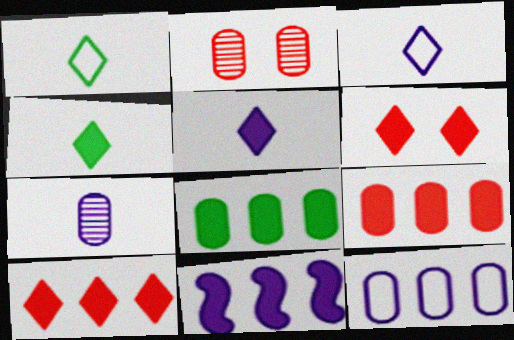[[1, 2, 11], 
[8, 10, 11]]